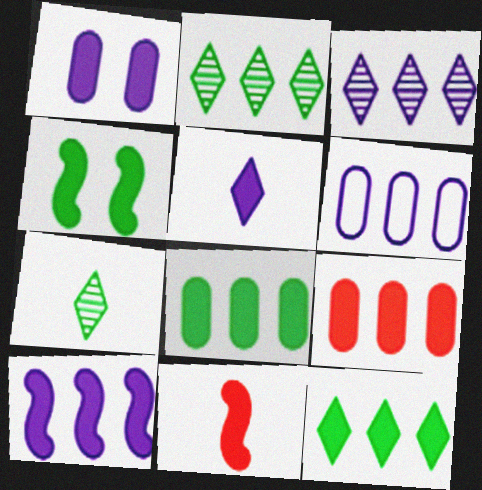[[1, 5, 10], 
[1, 11, 12], 
[3, 6, 10], 
[4, 5, 9], 
[4, 10, 11], 
[9, 10, 12]]